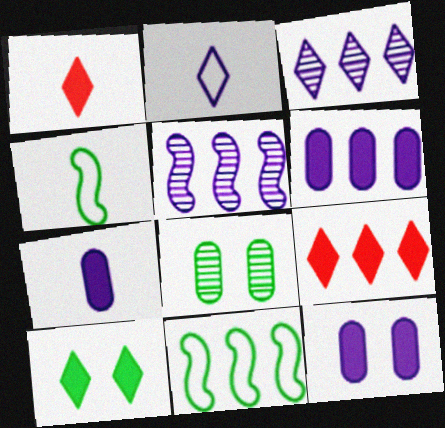[[2, 5, 12], 
[6, 7, 12]]